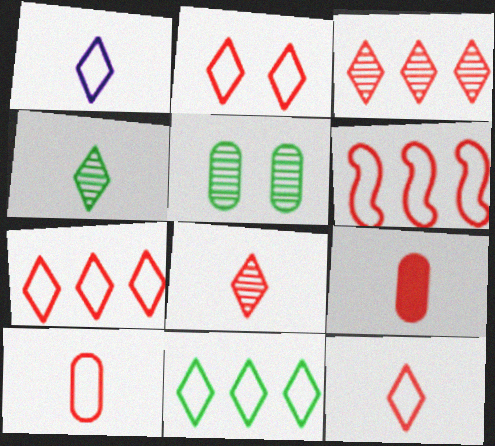[[1, 2, 11], 
[2, 6, 10], 
[2, 7, 12]]